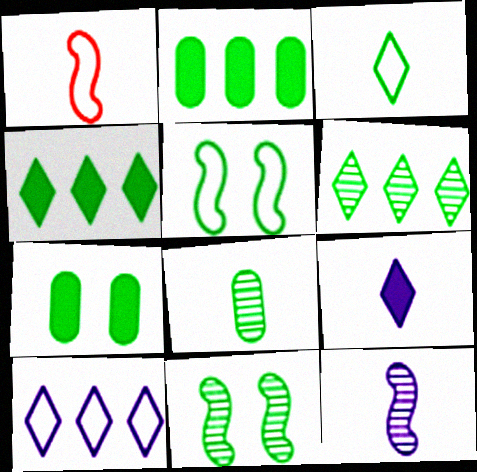[[1, 8, 9], 
[2, 3, 11], 
[4, 5, 8], 
[6, 8, 11]]